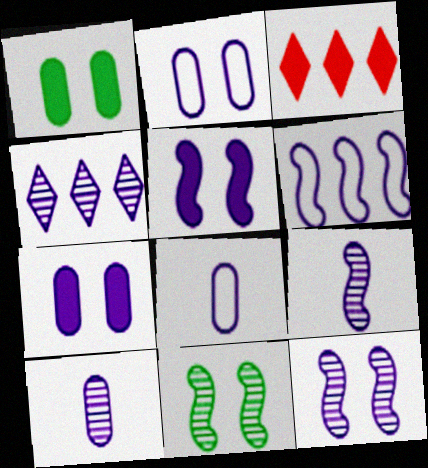[[3, 8, 11], 
[4, 5, 8], 
[4, 10, 12], 
[5, 6, 9]]